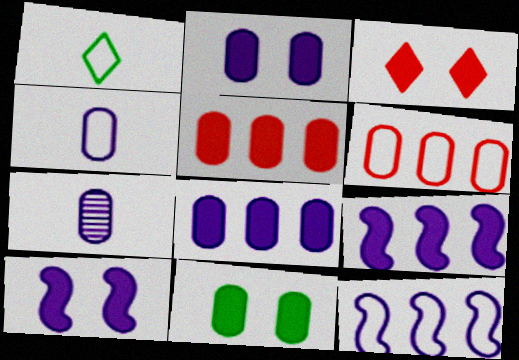[[3, 10, 11], 
[6, 7, 11]]